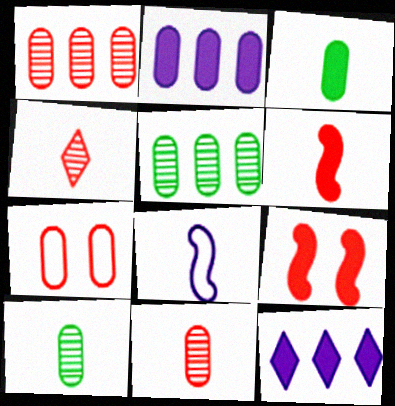[[2, 7, 10], 
[3, 4, 8], 
[3, 9, 12]]